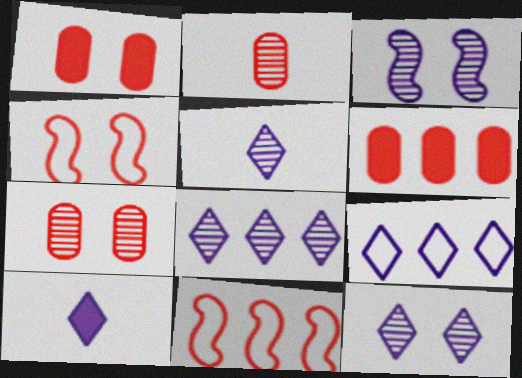[[5, 8, 12], 
[9, 10, 12]]